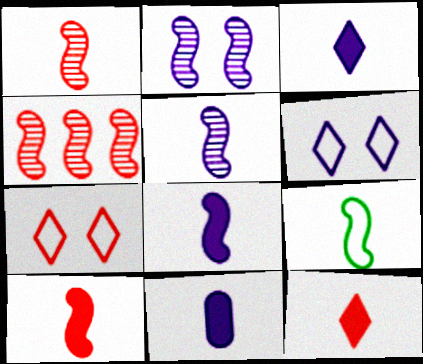[[1, 8, 9], 
[3, 8, 11], 
[5, 9, 10]]